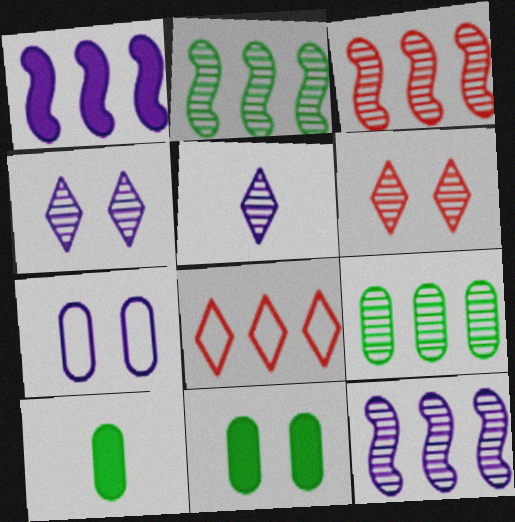[[1, 5, 7], 
[1, 8, 9], 
[2, 3, 12]]